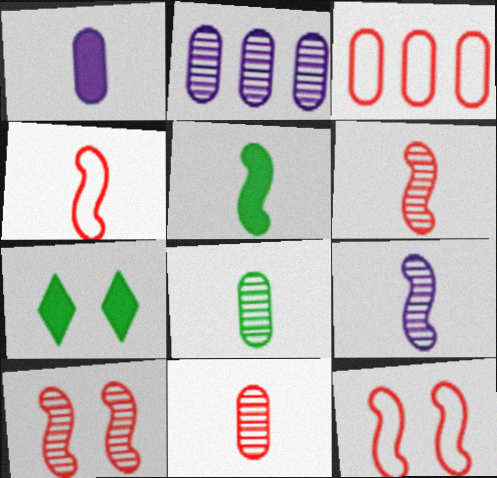[[2, 4, 7], 
[3, 7, 9], 
[4, 5, 9]]